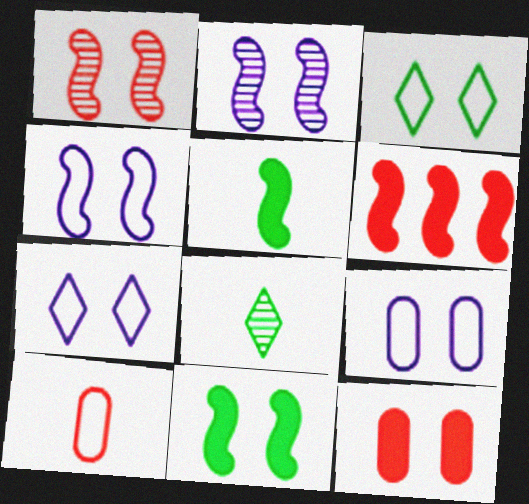[[1, 4, 11], 
[2, 3, 12], 
[4, 7, 9], 
[6, 8, 9]]